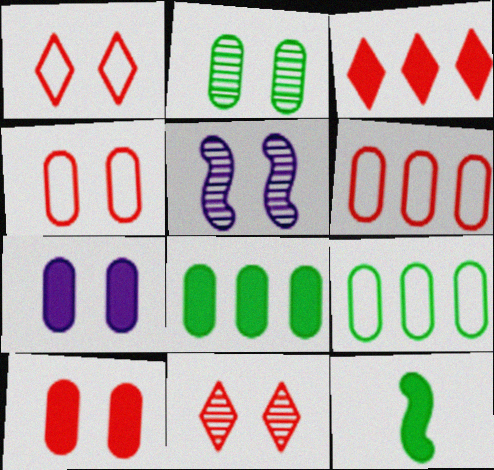[[2, 4, 7], 
[2, 5, 11], 
[3, 7, 12]]